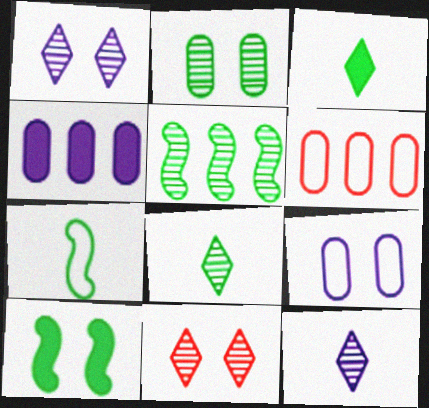[[2, 5, 8], 
[4, 7, 11], 
[5, 7, 10], 
[6, 10, 12], 
[9, 10, 11]]